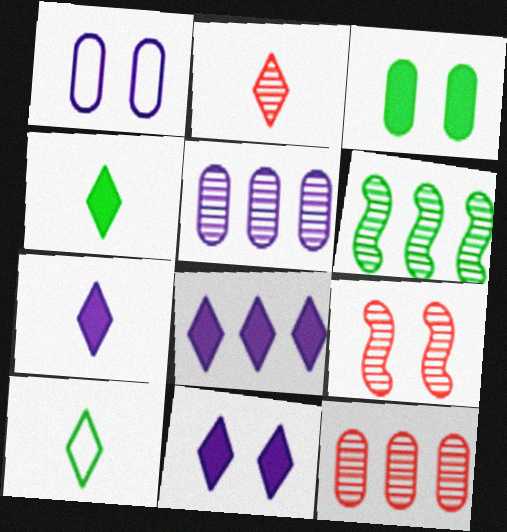[[2, 7, 10], 
[2, 9, 12], 
[3, 6, 10], 
[7, 8, 11]]